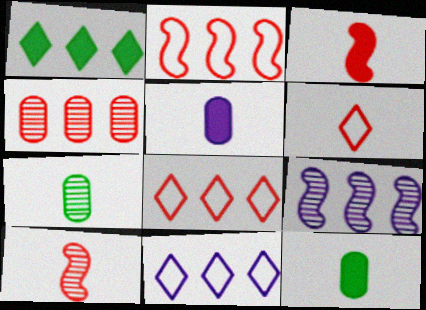[]